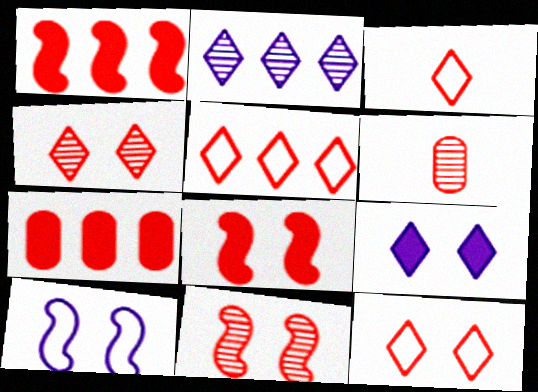[[1, 6, 12], 
[3, 5, 12], 
[3, 7, 11], 
[5, 6, 8]]